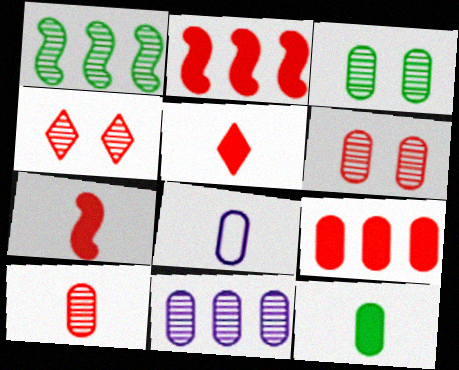[[3, 8, 9], 
[3, 10, 11], 
[8, 10, 12]]